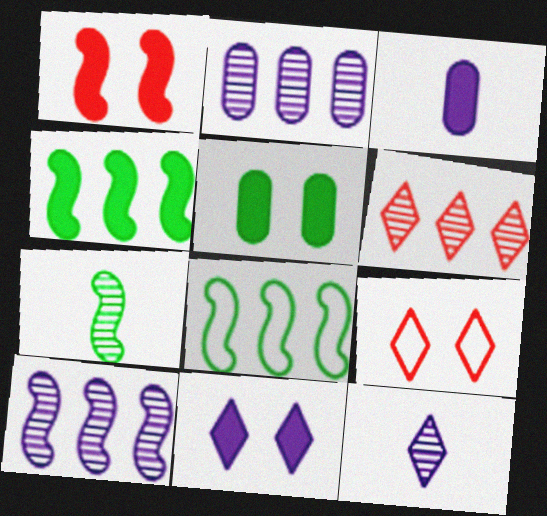[[1, 5, 11]]